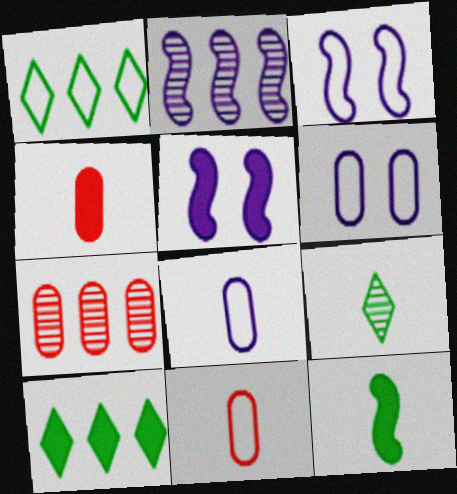[[1, 3, 11], 
[4, 5, 10]]